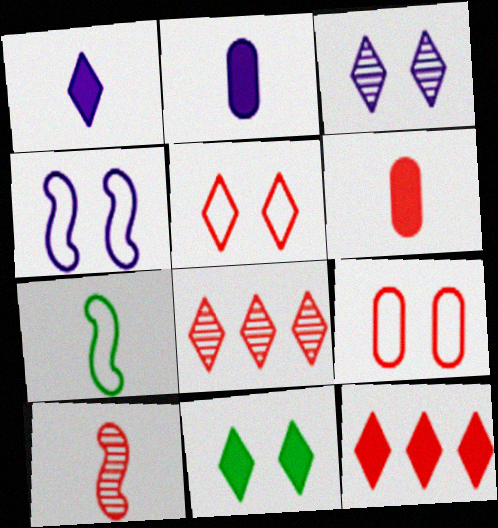[[1, 11, 12], 
[3, 5, 11], 
[9, 10, 12]]